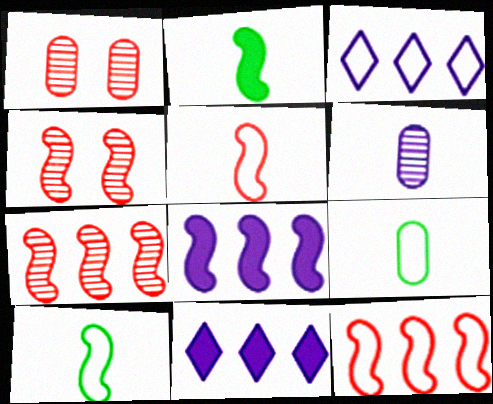[[1, 2, 3], 
[1, 10, 11], 
[4, 8, 10], 
[4, 9, 11]]